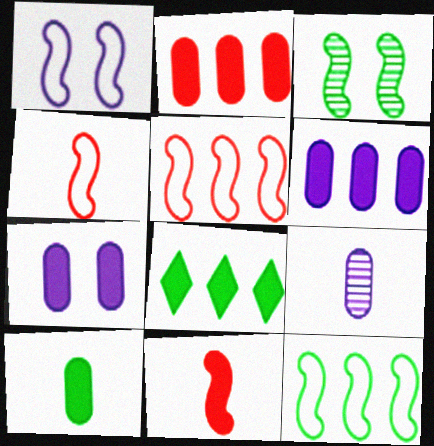[[1, 4, 12], 
[2, 7, 10], 
[7, 8, 11]]